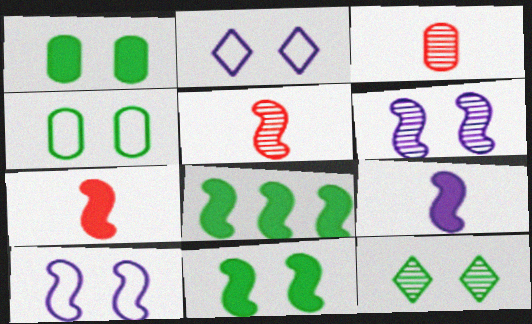[[2, 3, 8], 
[4, 11, 12], 
[5, 8, 10]]